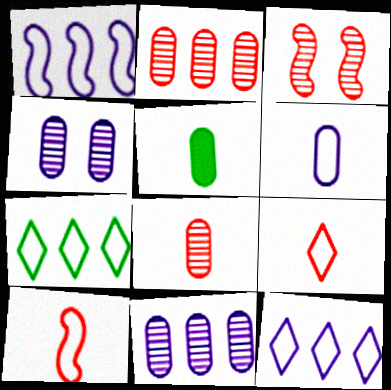[[3, 5, 12], 
[5, 6, 8]]